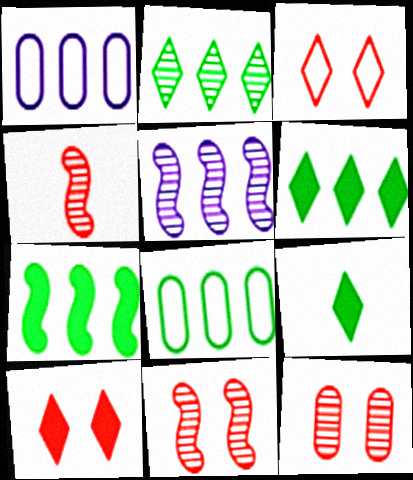[[1, 9, 11], 
[2, 7, 8]]